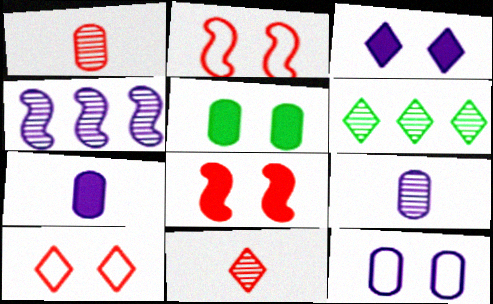[[2, 6, 7], 
[3, 5, 8]]